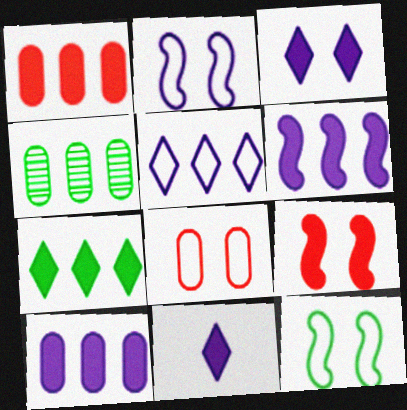[[1, 6, 7]]